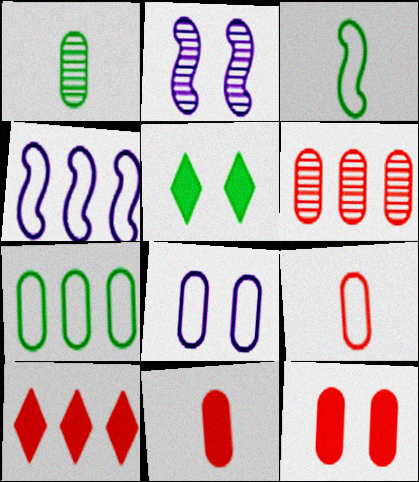[[6, 9, 12], 
[7, 8, 9]]